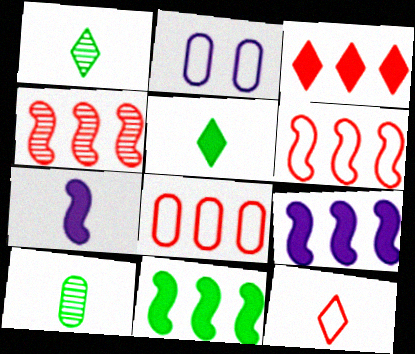[[2, 4, 5], 
[3, 4, 8], 
[7, 10, 12]]